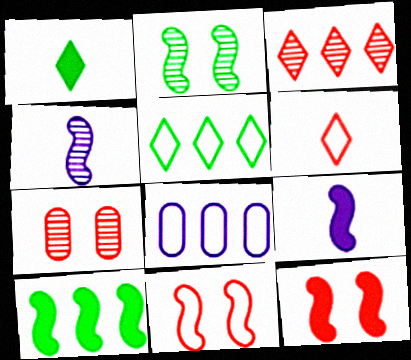[[3, 8, 10], 
[4, 10, 11], 
[5, 7, 9], 
[9, 10, 12]]